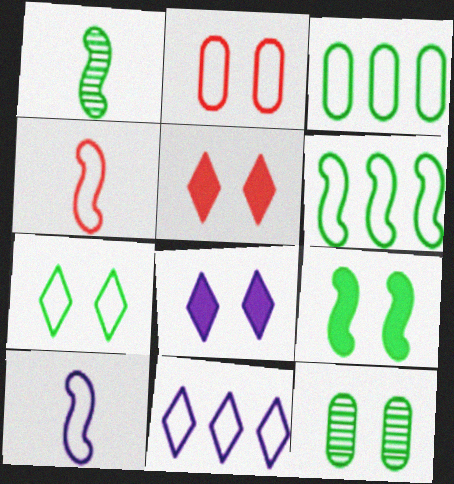[[1, 6, 9], 
[7, 9, 12]]